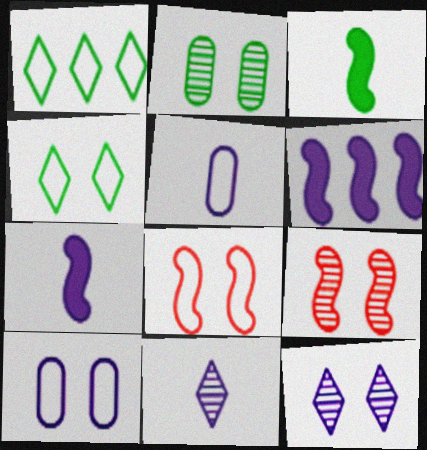[[1, 2, 3], 
[1, 5, 8], 
[2, 9, 12], 
[4, 8, 10], 
[5, 6, 12], 
[5, 7, 11], 
[6, 10, 11]]